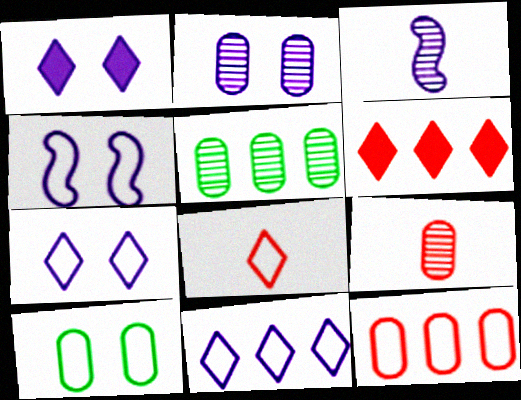[[1, 2, 4], 
[2, 5, 9], 
[3, 6, 10]]